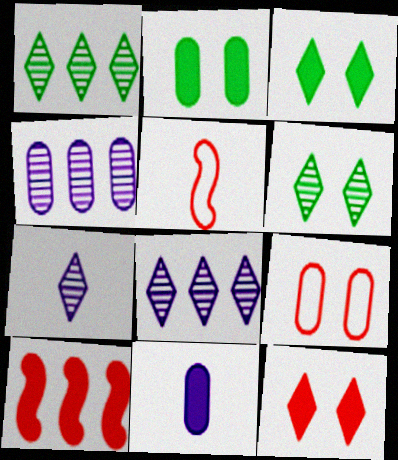[[2, 5, 8], 
[3, 4, 5], 
[3, 10, 11]]